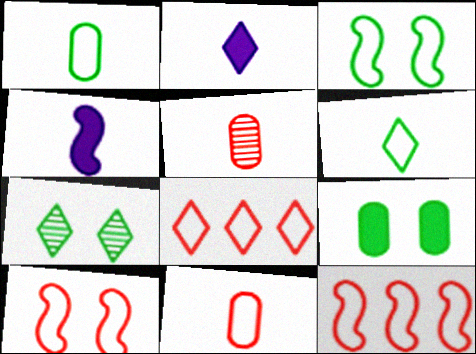[[2, 7, 8], 
[3, 7, 9], 
[4, 5, 6], 
[8, 10, 11]]